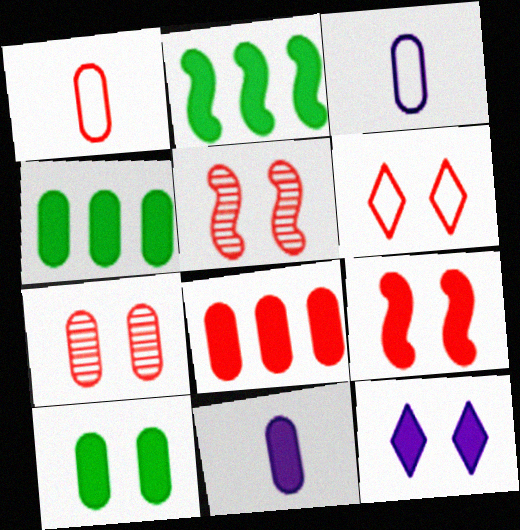[[1, 7, 8], 
[3, 4, 7], 
[6, 7, 9], 
[8, 10, 11], 
[9, 10, 12]]